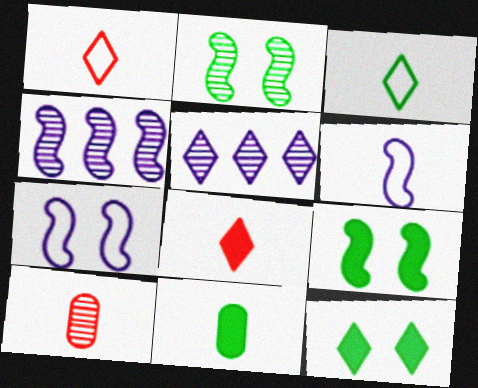[[1, 5, 12], 
[2, 5, 10]]